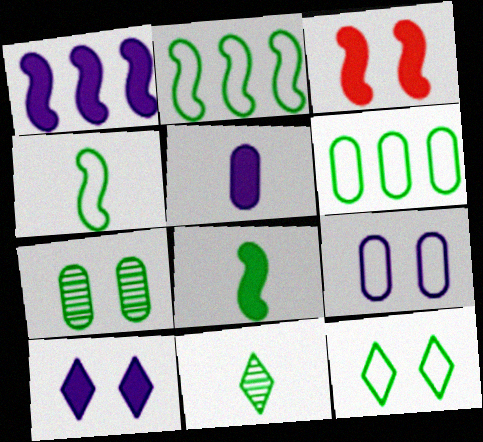[[1, 3, 8], 
[1, 5, 10], 
[4, 6, 12]]